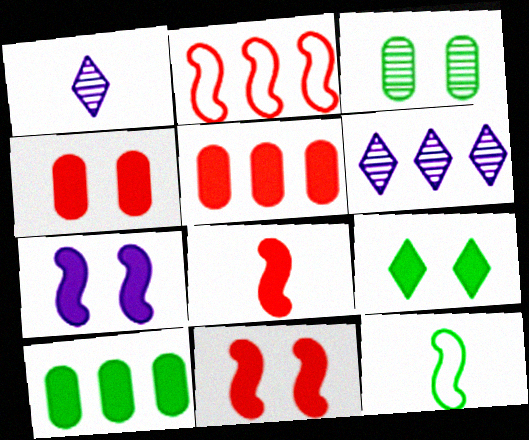[[2, 6, 10], 
[4, 6, 12], 
[4, 7, 9]]